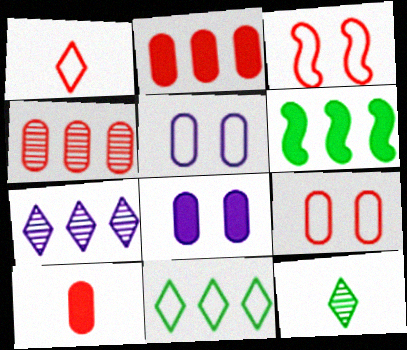[[4, 9, 10]]